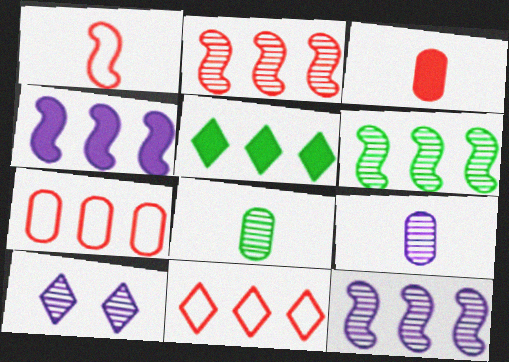[[2, 6, 12], 
[2, 8, 10], 
[5, 7, 12], 
[9, 10, 12]]